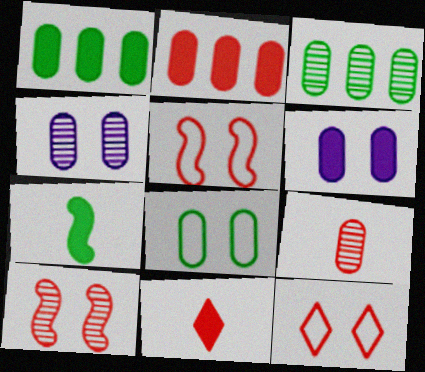[[3, 4, 9]]